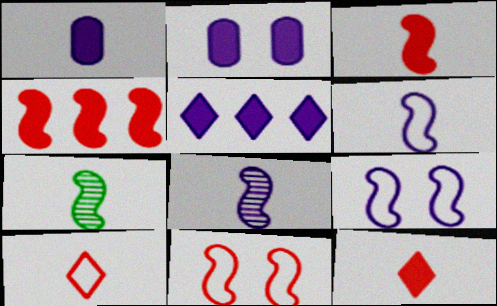[[1, 7, 10], 
[3, 6, 7], 
[4, 7, 9]]